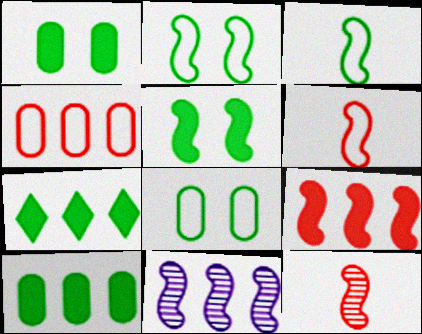[[4, 7, 11], 
[5, 6, 11]]